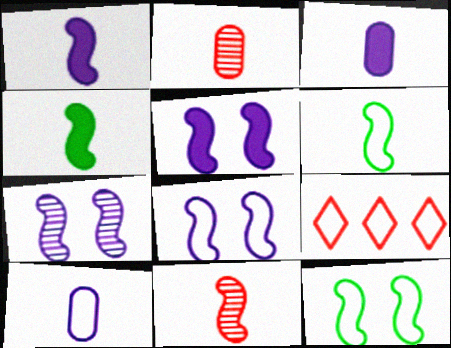[[1, 6, 11], 
[5, 7, 8], 
[9, 10, 12]]